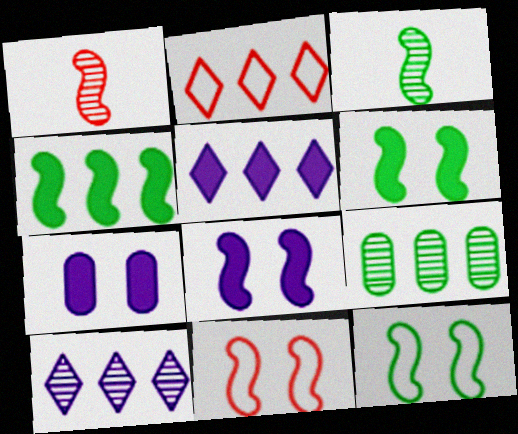[[2, 3, 7], 
[3, 4, 12]]